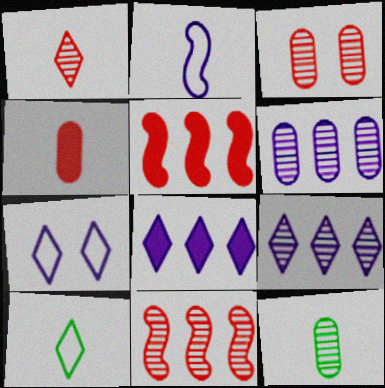[[1, 3, 11], 
[3, 6, 12], 
[5, 7, 12]]